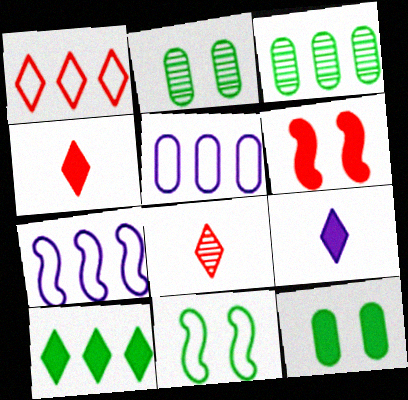[[2, 4, 7], 
[7, 8, 12]]